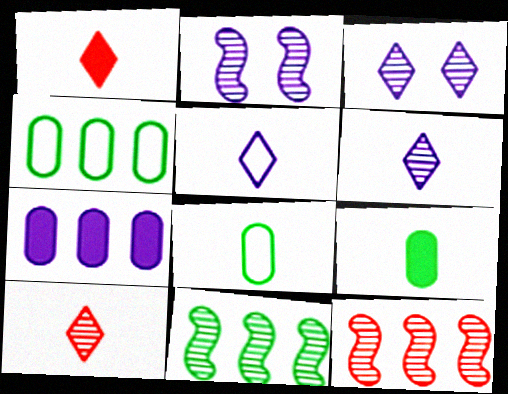[[1, 2, 4], 
[2, 5, 7]]